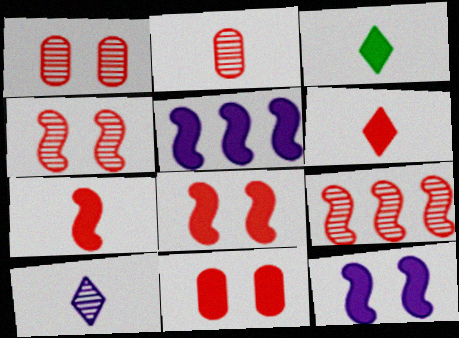[[3, 5, 11]]